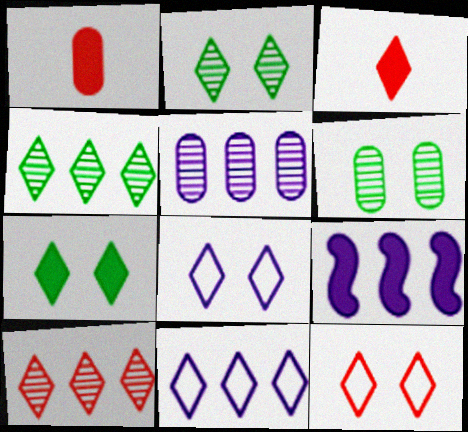[[1, 7, 9], 
[2, 3, 11], 
[3, 4, 8], 
[3, 10, 12], 
[5, 9, 11]]